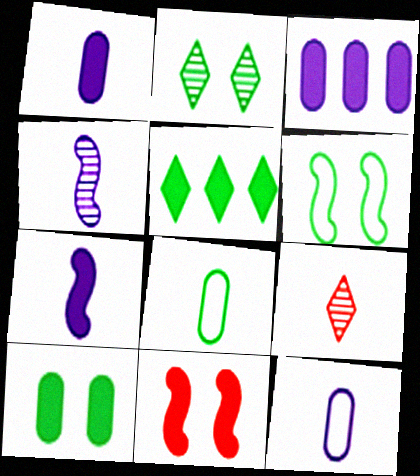[[1, 5, 11], 
[2, 6, 10], 
[3, 6, 9], 
[7, 8, 9]]